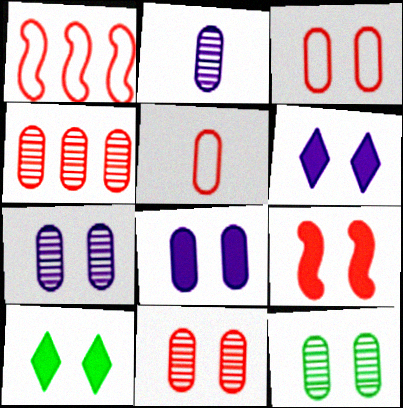[[1, 2, 10], 
[2, 4, 12], 
[3, 8, 12], 
[7, 11, 12], 
[8, 9, 10]]